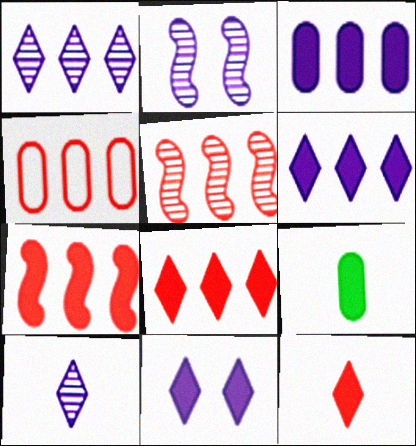[[4, 5, 8], 
[7, 9, 11]]